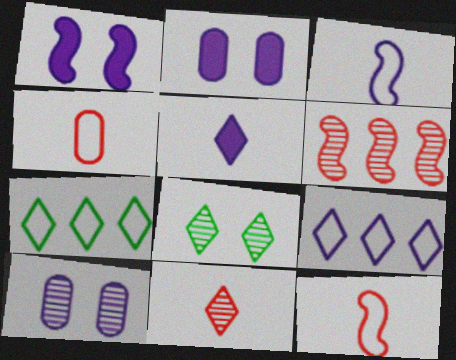[]